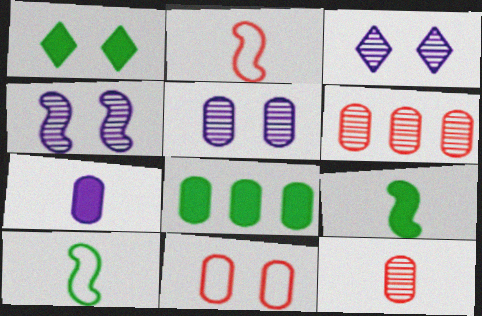[[1, 4, 11], 
[1, 8, 9], 
[2, 3, 8], 
[3, 4, 5]]